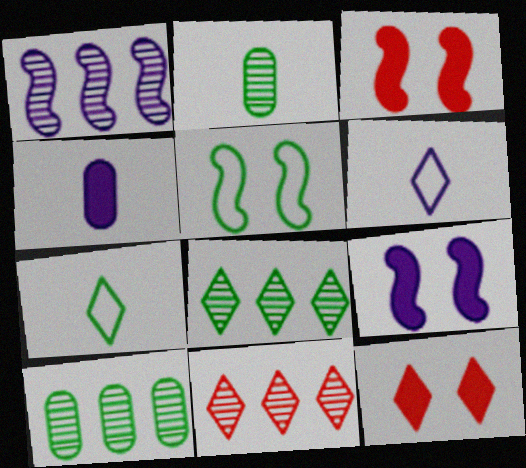[[1, 10, 11], 
[3, 6, 10], 
[4, 5, 11], 
[6, 8, 12]]